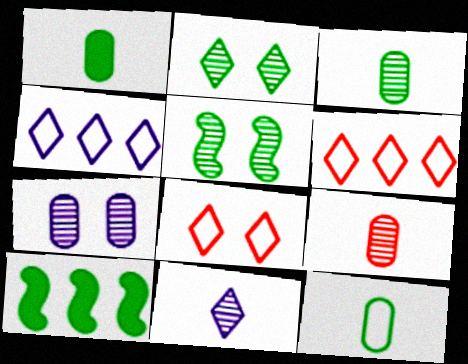[[1, 3, 12], 
[2, 10, 12]]